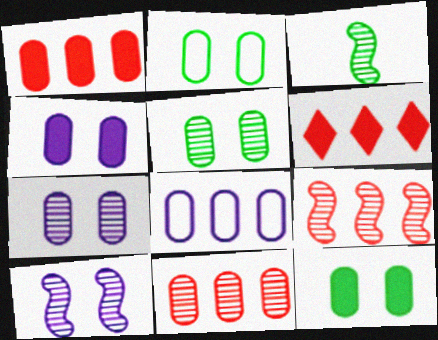[[2, 5, 12], 
[3, 9, 10]]